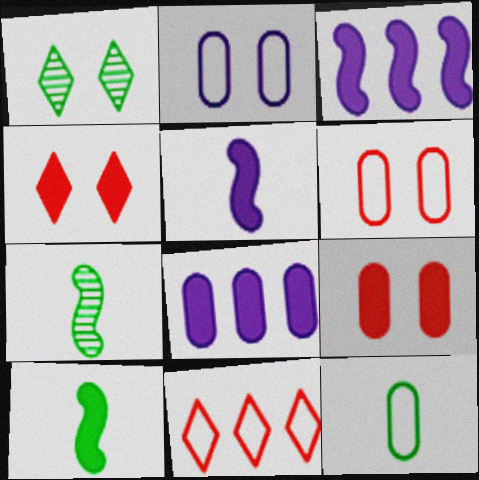[[4, 8, 10]]